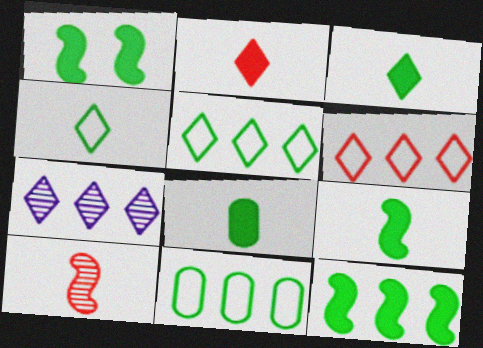[[1, 9, 12], 
[3, 8, 9]]